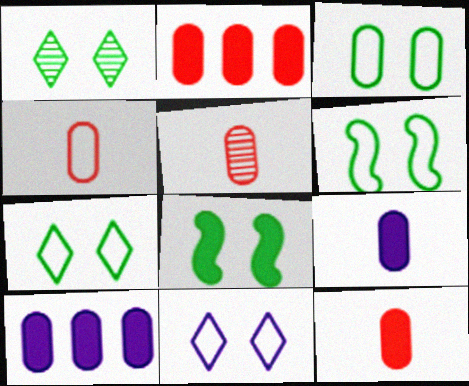[[1, 3, 8], 
[3, 5, 10], 
[3, 6, 7], 
[4, 5, 12]]